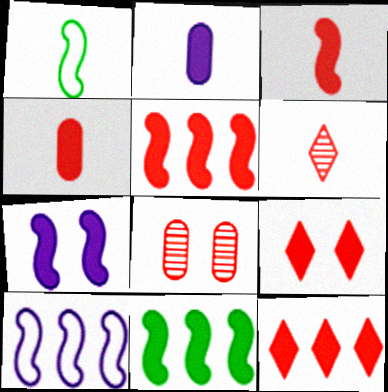[[1, 2, 6], 
[2, 9, 11], 
[3, 7, 11], 
[4, 5, 9]]